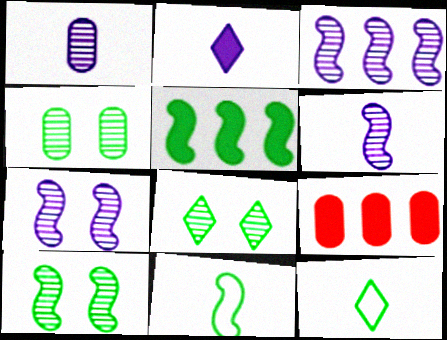[[3, 6, 7], 
[4, 5, 12], 
[4, 8, 10], 
[5, 10, 11], 
[7, 9, 12]]